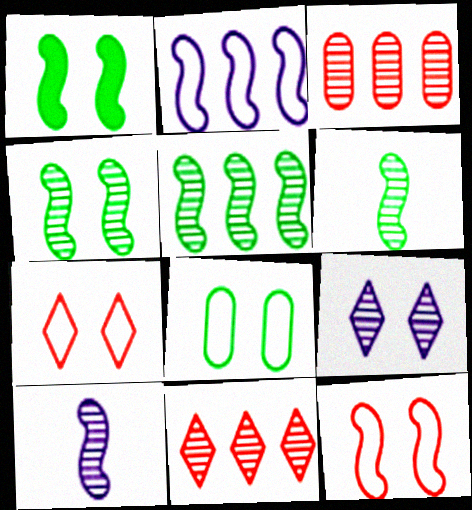[[3, 6, 9], 
[4, 5, 6]]